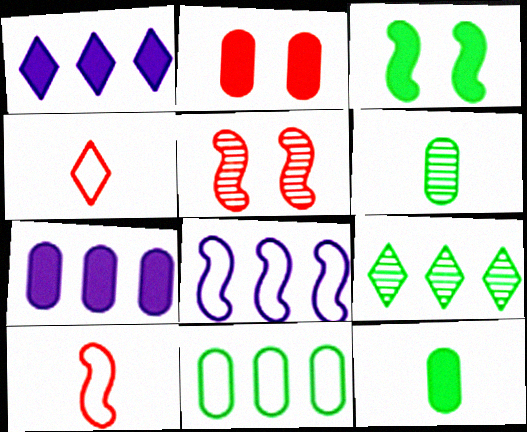[[2, 7, 12]]